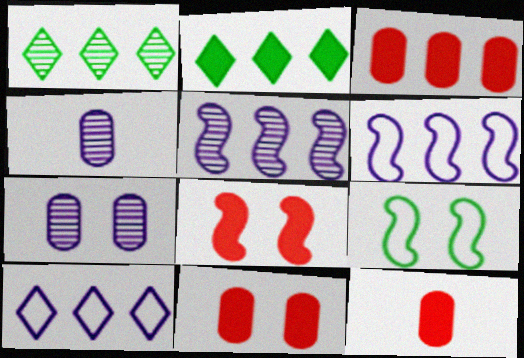[[1, 3, 6], 
[3, 11, 12]]